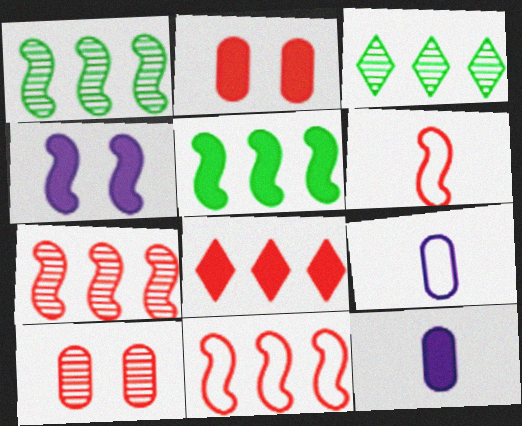[[1, 4, 6], 
[6, 8, 10]]